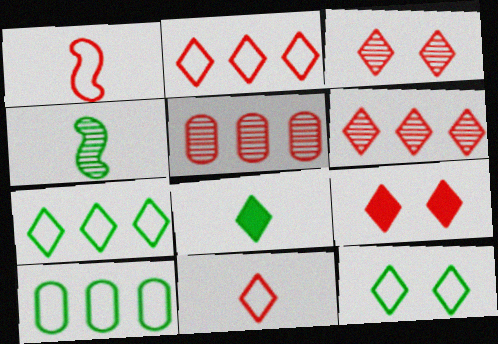[[1, 5, 9], 
[6, 9, 11]]